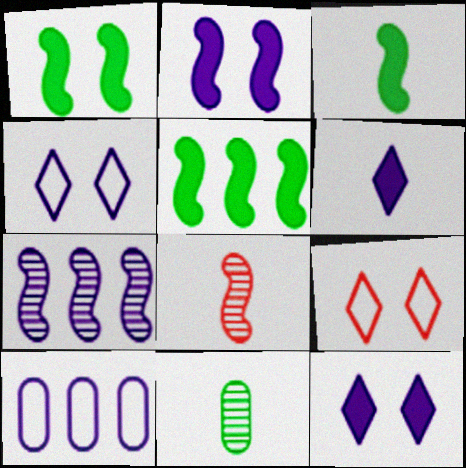[[1, 3, 5]]